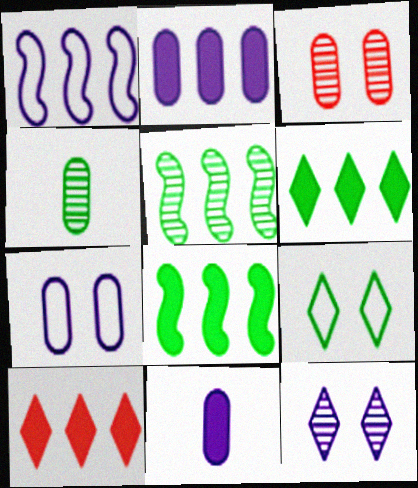[[1, 11, 12], 
[2, 8, 10], 
[4, 8, 9]]